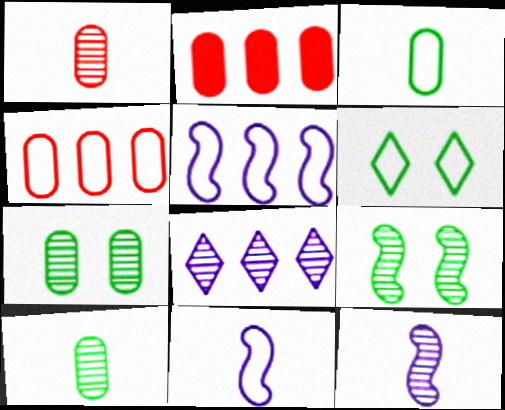[[1, 8, 9], 
[2, 6, 12], 
[4, 6, 11]]